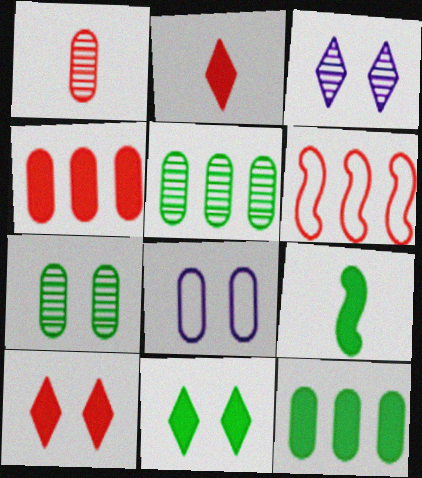[[1, 6, 10], 
[1, 8, 12], 
[9, 11, 12]]